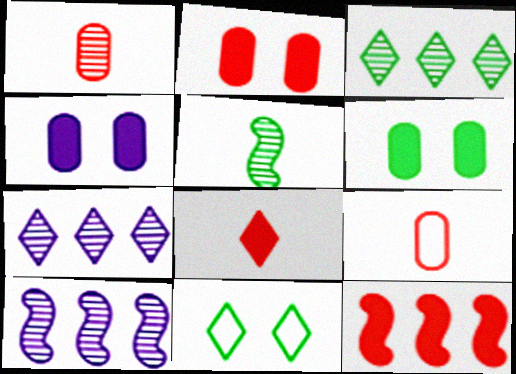[[2, 4, 6], 
[2, 8, 12], 
[7, 8, 11]]